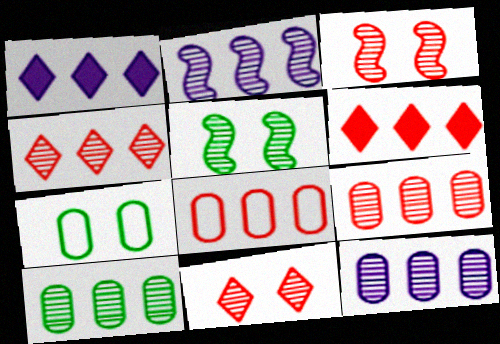[[2, 4, 10], 
[9, 10, 12]]